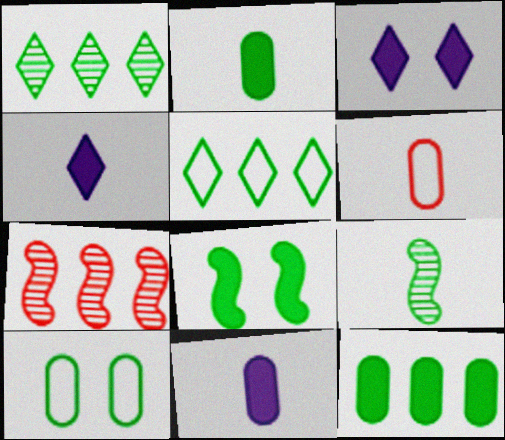[[4, 6, 9], 
[4, 7, 10]]